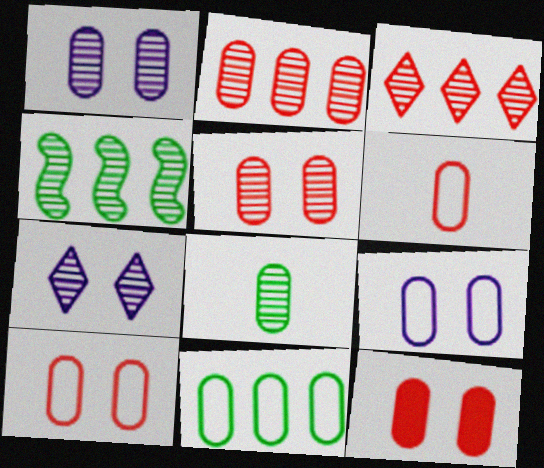[[1, 2, 8], 
[2, 6, 12], 
[5, 10, 12], 
[6, 9, 11]]